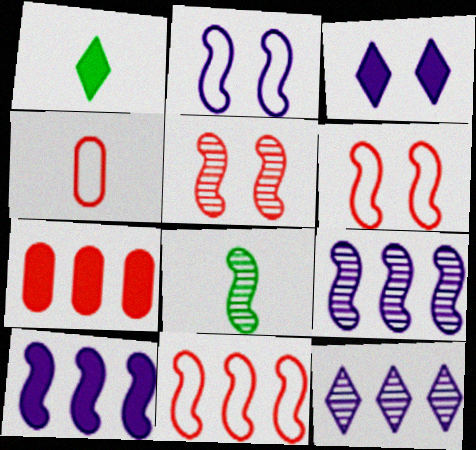[[5, 8, 9], 
[6, 8, 10]]